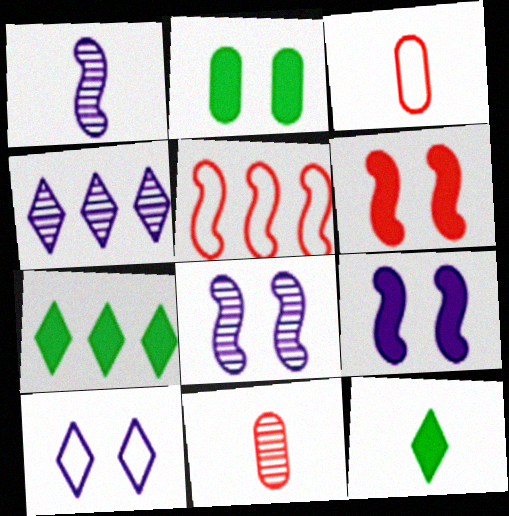[[1, 3, 12], 
[3, 7, 8]]